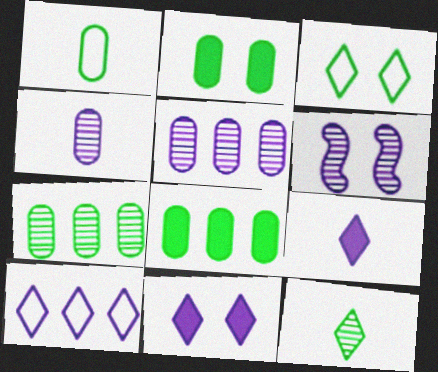[[1, 2, 7]]